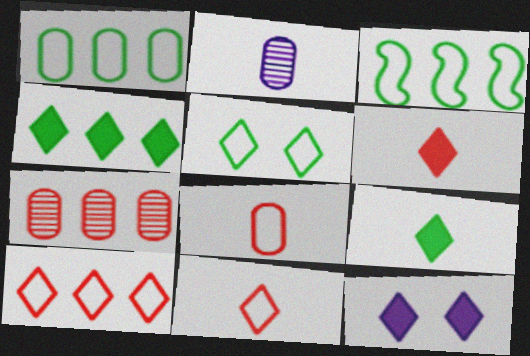[[4, 6, 12]]